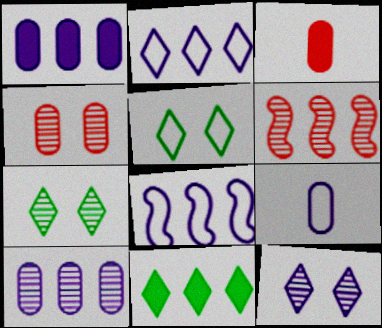[[3, 7, 8]]